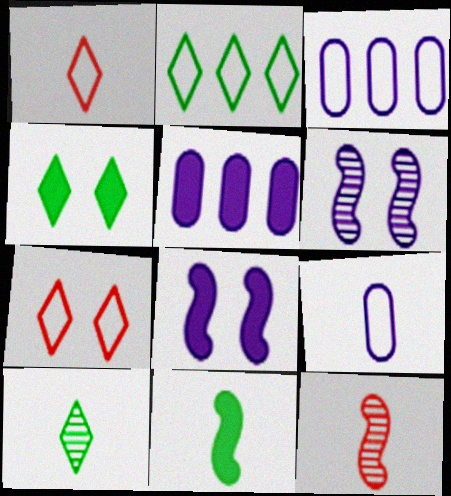[[2, 4, 10], 
[3, 4, 12]]